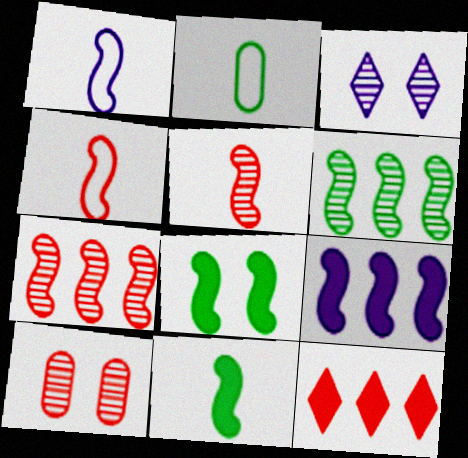[[1, 5, 11], 
[1, 7, 8], 
[4, 10, 12]]